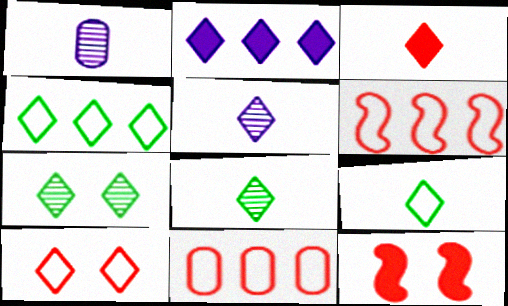[[1, 4, 12], 
[2, 8, 10], 
[3, 5, 9]]